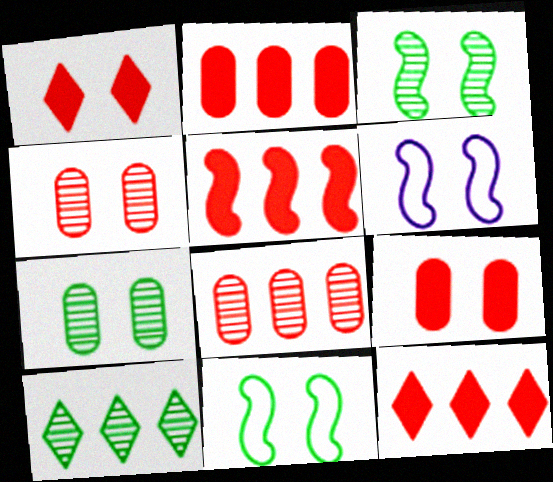[[1, 6, 7], 
[2, 5, 12]]